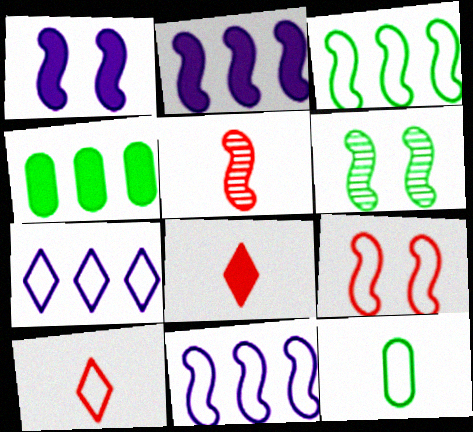[[1, 3, 5], 
[1, 4, 8], 
[1, 6, 9], 
[7, 9, 12]]